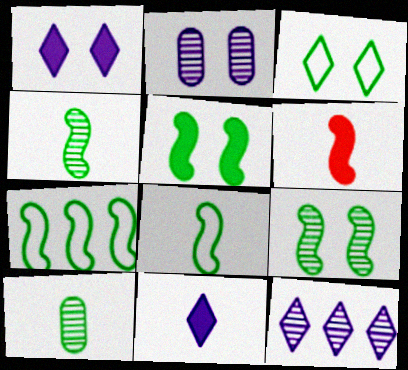[[4, 5, 7]]